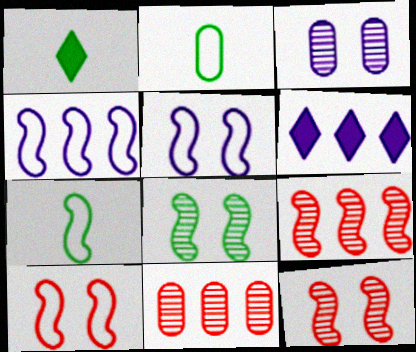[[1, 5, 11], 
[2, 6, 12], 
[4, 7, 10]]